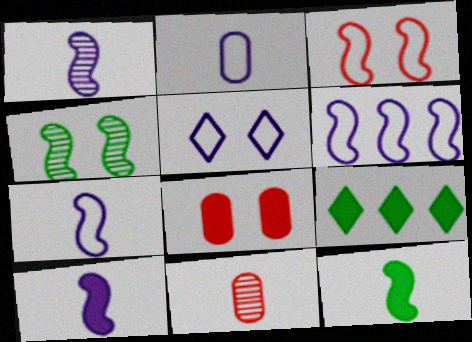[[1, 7, 10], 
[2, 5, 6], 
[4, 5, 8], 
[8, 9, 10]]